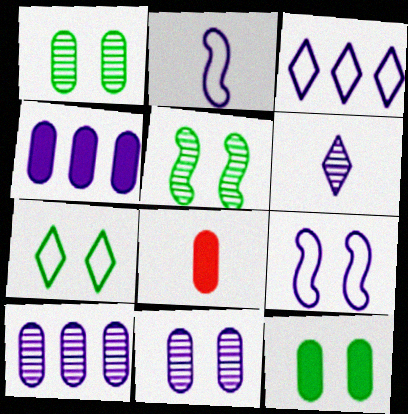[[3, 5, 8], 
[4, 6, 9], 
[4, 8, 12], 
[5, 7, 12]]